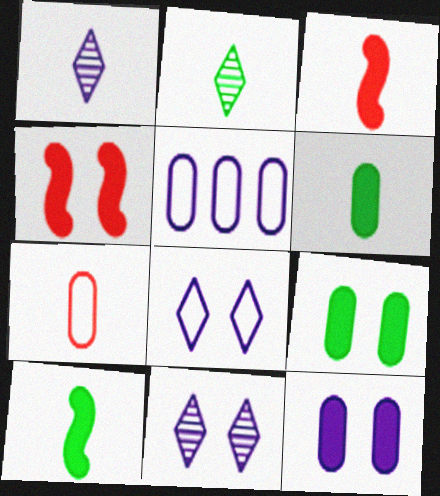[[1, 7, 10], 
[2, 4, 5]]